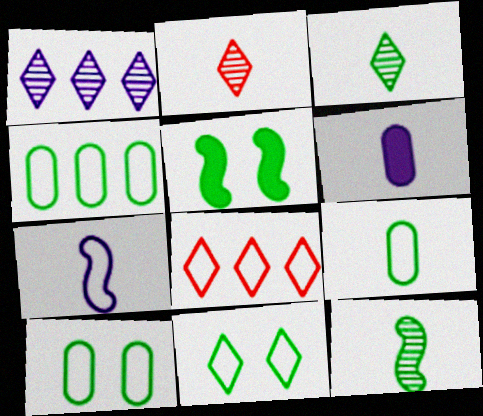[[3, 4, 5], 
[4, 9, 10], 
[7, 8, 10]]